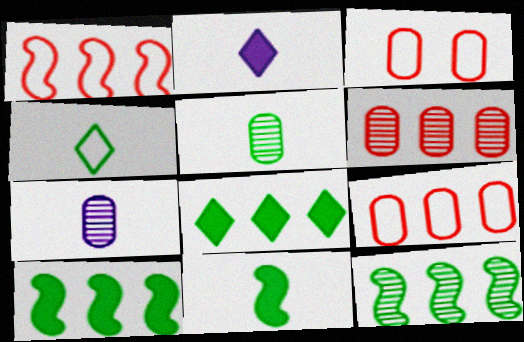[[2, 3, 12], 
[4, 5, 11]]